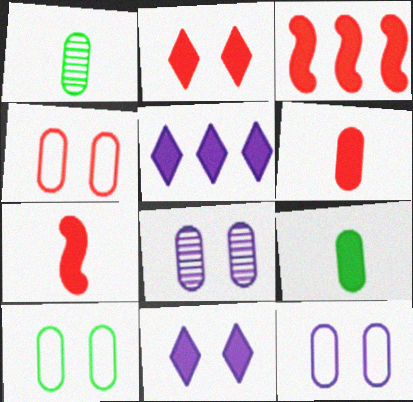[[2, 3, 6], 
[3, 9, 11], 
[4, 10, 12]]